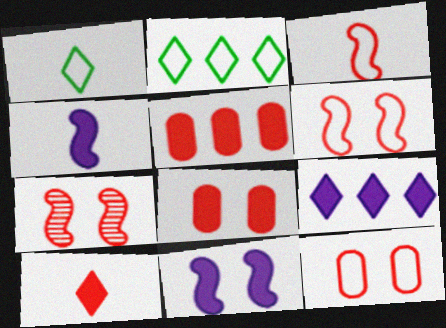[]